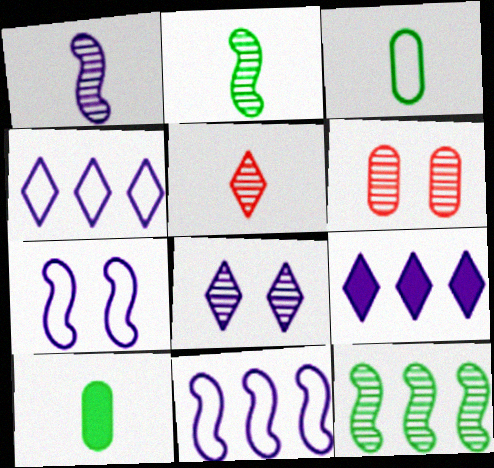[]